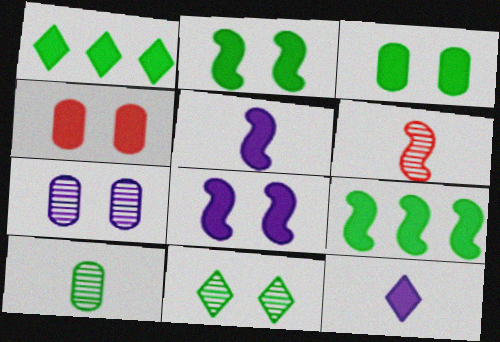[[1, 4, 5], 
[4, 9, 12]]